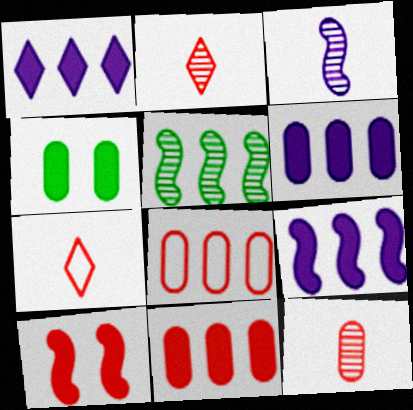[[1, 5, 8], 
[1, 6, 9], 
[2, 8, 10]]